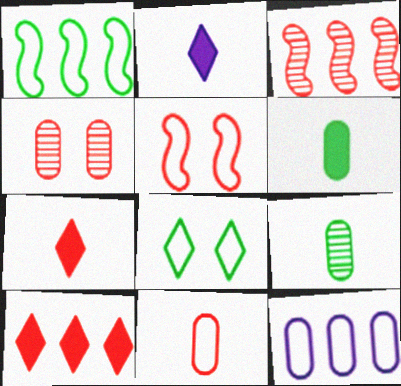[[1, 2, 4], 
[4, 6, 12]]